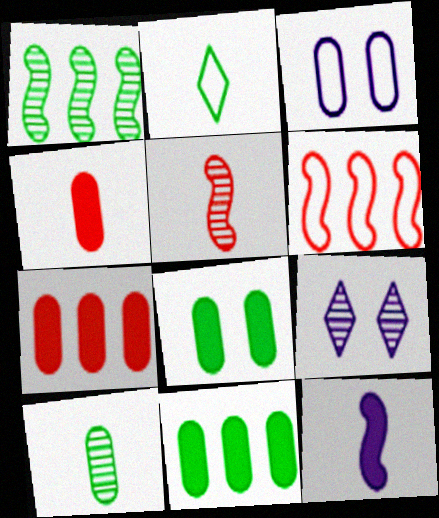[[1, 2, 8], 
[2, 3, 6], 
[3, 7, 10]]